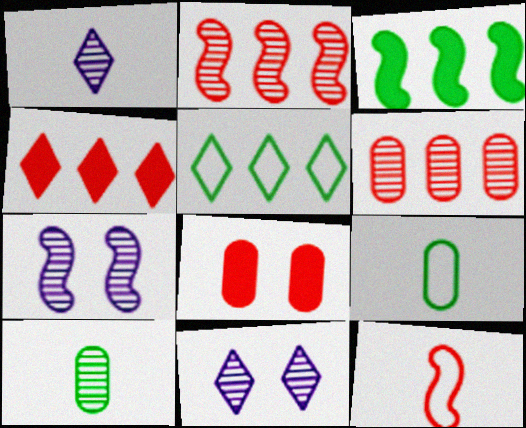[[2, 10, 11], 
[3, 7, 12], 
[4, 7, 9]]